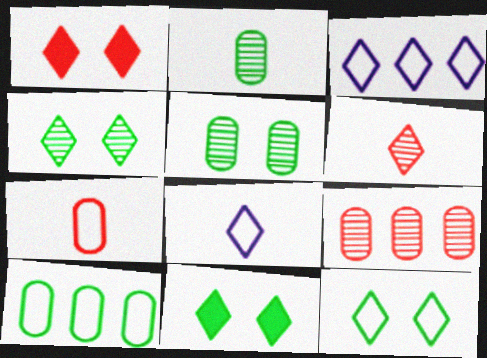[[3, 6, 11], 
[4, 11, 12]]